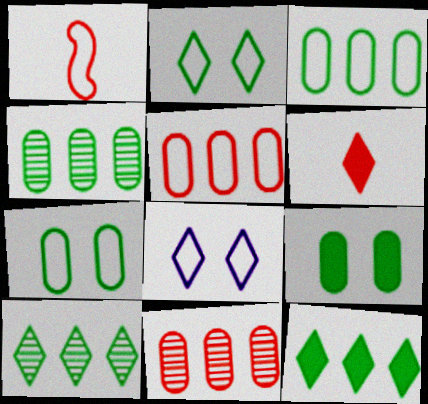[[1, 3, 8], 
[6, 8, 10]]